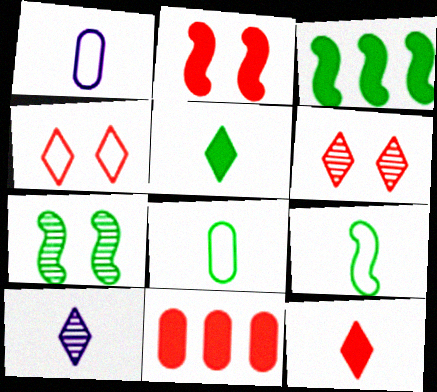[[1, 3, 6], 
[2, 11, 12], 
[3, 7, 9]]